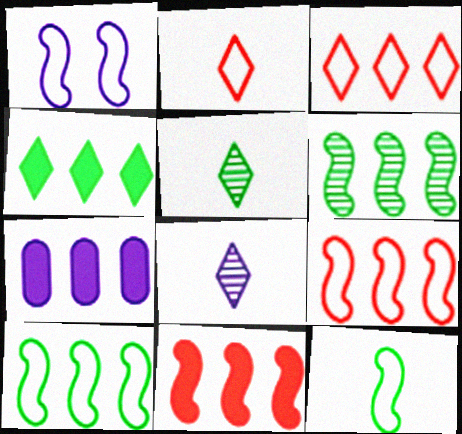[[1, 7, 8], 
[1, 9, 12], 
[3, 6, 7], 
[4, 7, 11]]